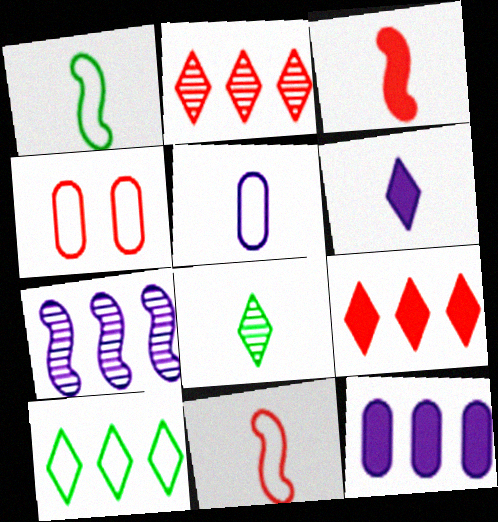[[2, 3, 4], 
[3, 5, 8]]